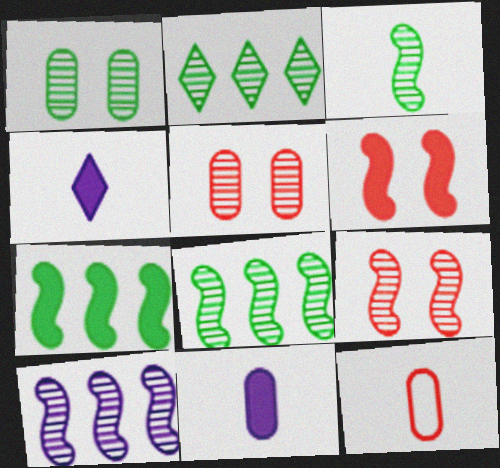[[1, 2, 3], 
[3, 4, 12], 
[3, 9, 10]]